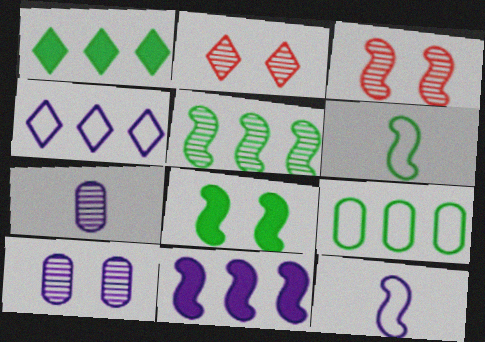[[1, 5, 9], 
[2, 5, 7], 
[3, 6, 11], 
[5, 6, 8]]